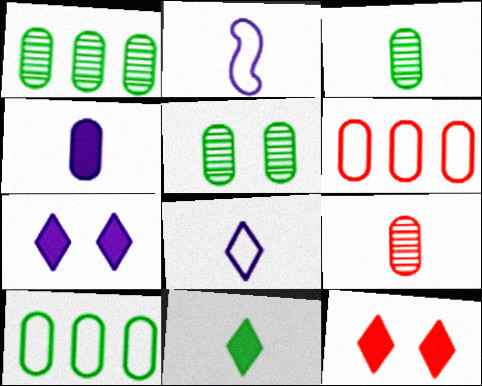[[1, 2, 12], 
[1, 3, 5], 
[2, 9, 11], 
[4, 5, 6]]